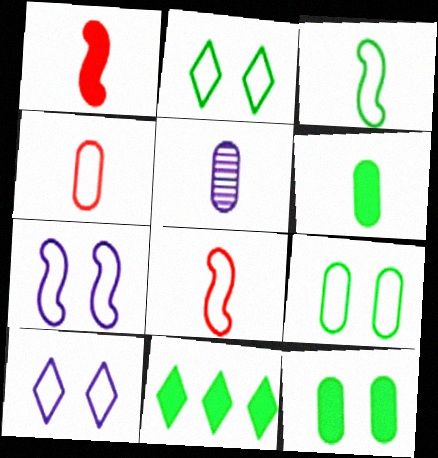[[4, 5, 6]]